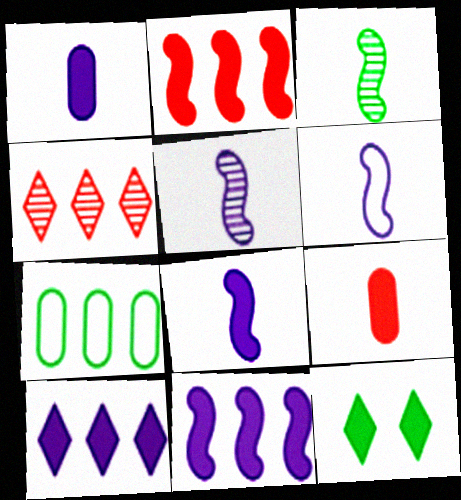[[1, 2, 12], 
[3, 7, 12], 
[4, 7, 11], 
[5, 6, 8], 
[9, 11, 12]]